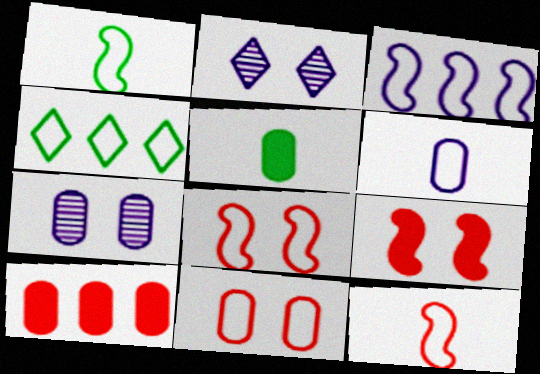[[1, 2, 10], 
[1, 3, 8], 
[4, 6, 8]]